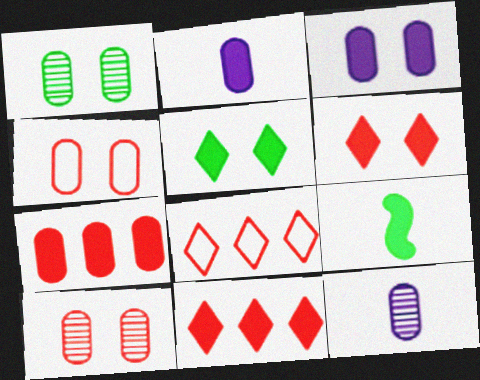[[1, 3, 4], 
[3, 9, 11]]